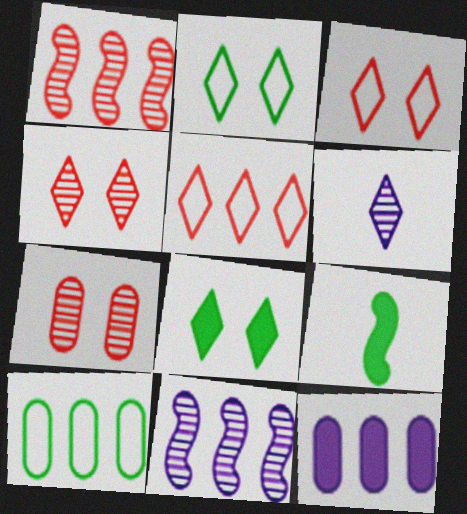[[5, 6, 8]]